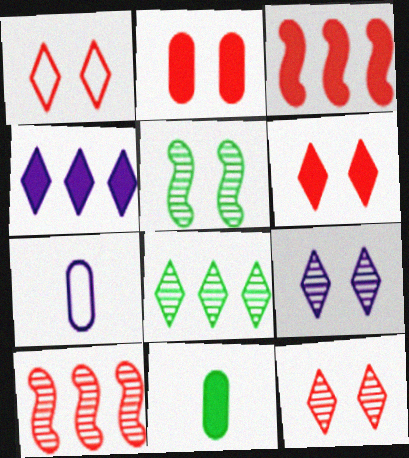[[1, 6, 12]]